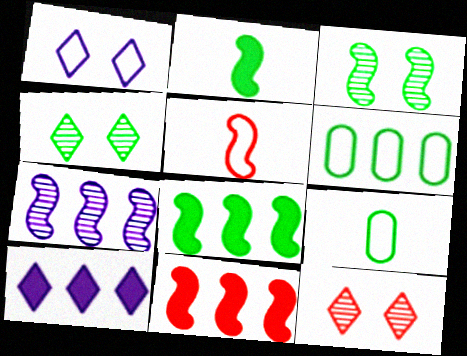[[1, 5, 6], 
[2, 4, 6], 
[4, 8, 9]]